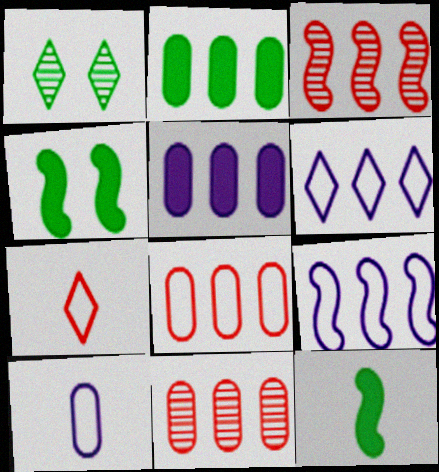[[2, 3, 6]]